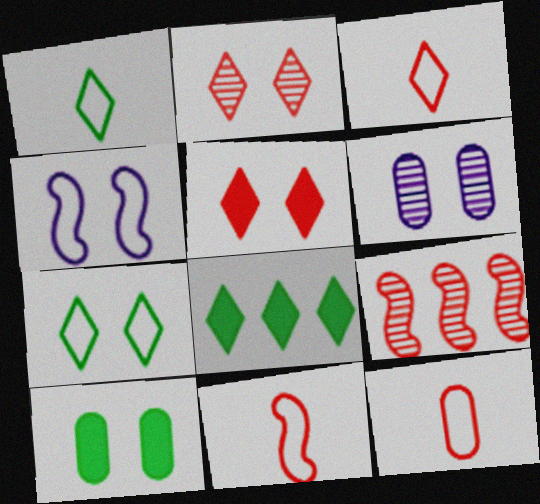[[2, 4, 10], 
[3, 11, 12], 
[5, 9, 12], 
[6, 8, 11]]